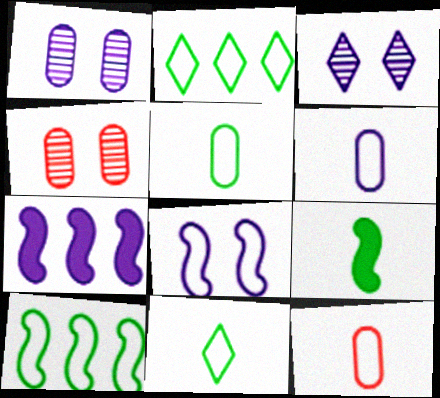[[2, 8, 12], 
[3, 6, 7], 
[4, 7, 11], 
[5, 6, 12]]